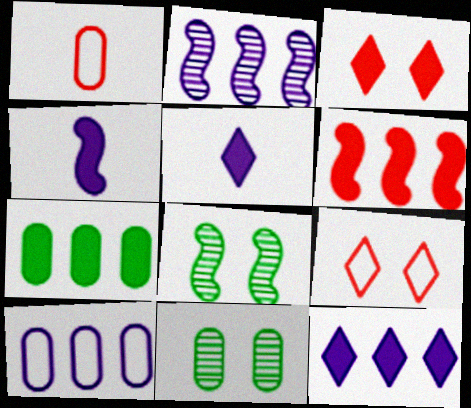[[1, 8, 12], 
[2, 10, 12], 
[3, 4, 7], 
[6, 7, 12]]